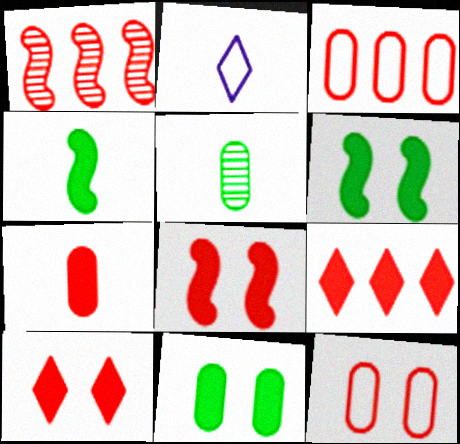[[1, 2, 11], 
[1, 3, 9], 
[7, 8, 9]]